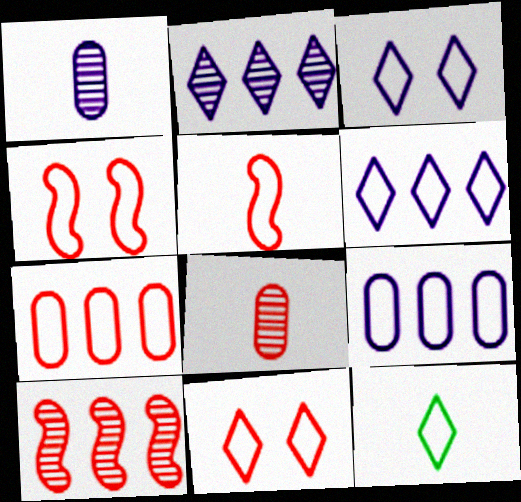[[4, 9, 12], 
[5, 7, 11], 
[6, 11, 12]]